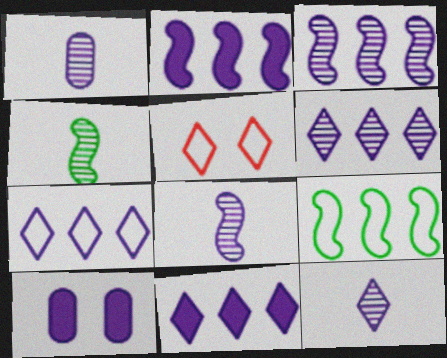[[1, 8, 12], 
[6, 7, 11], 
[7, 8, 10]]